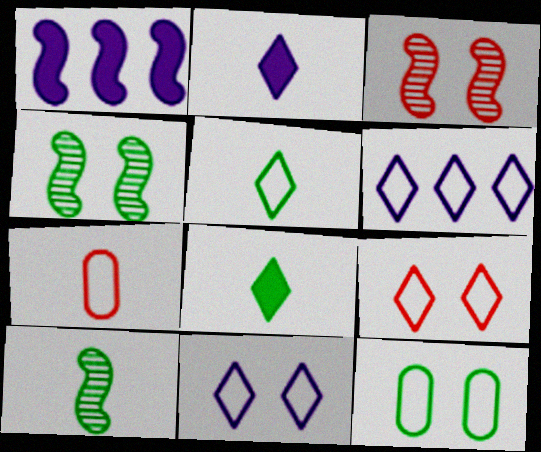[[2, 7, 10], 
[5, 6, 9]]